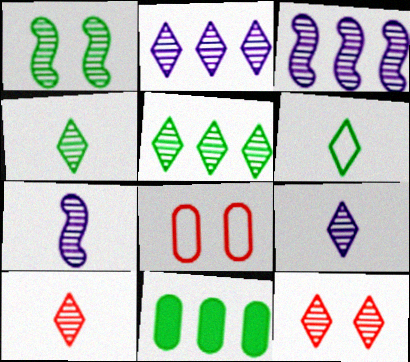[[1, 6, 11], 
[2, 4, 12], 
[4, 9, 10], 
[5, 9, 12]]